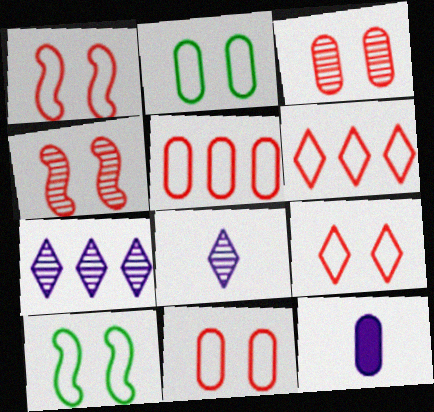[[1, 9, 11]]